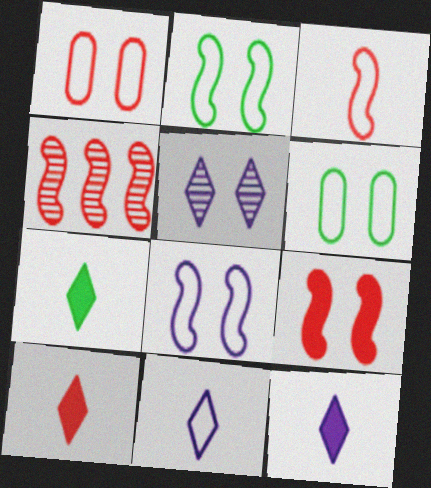[[1, 4, 10], 
[3, 4, 9], 
[4, 6, 12], 
[5, 6, 9], 
[7, 10, 12]]